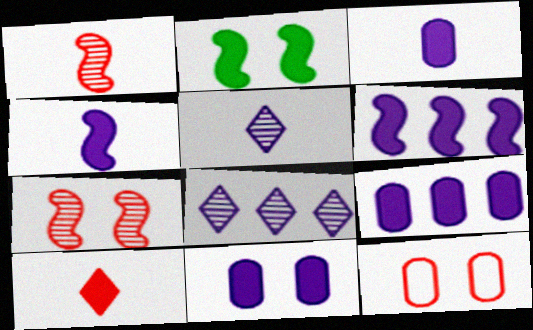[[2, 9, 10], 
[3, 9, 11]]